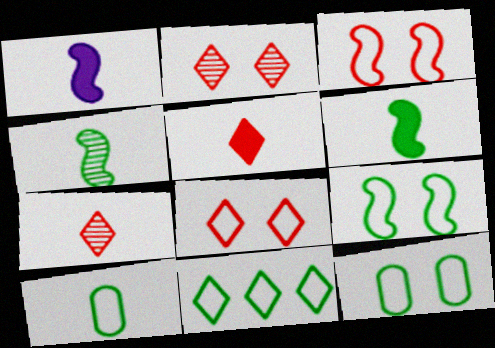[[1, 7, 10], 
[9, 10, 11]]